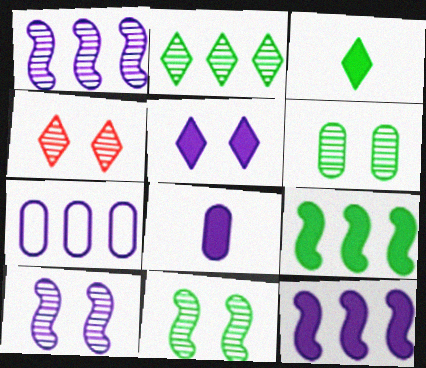[[4, 6, 10], 
[5, 8, 12]]